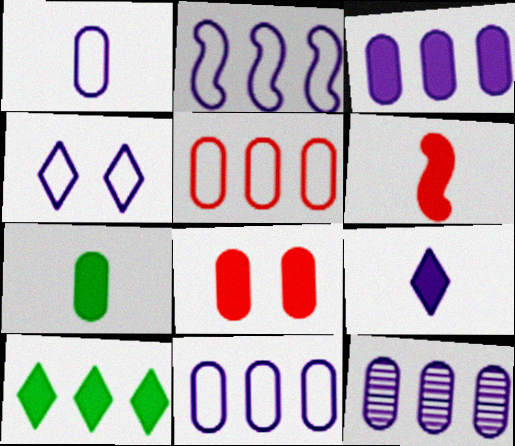[[1, 2, 4], 
[3, 7, 8], 
[3, 11, 12], 
[6, 7, 9]]